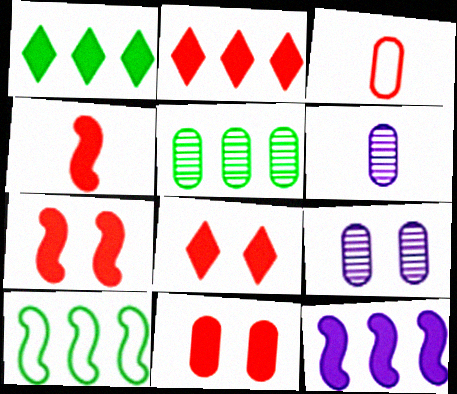[[1, 5, 10], 
[2, 4, 11], 
[6, 8, 10], 
[7, 8, 11]]